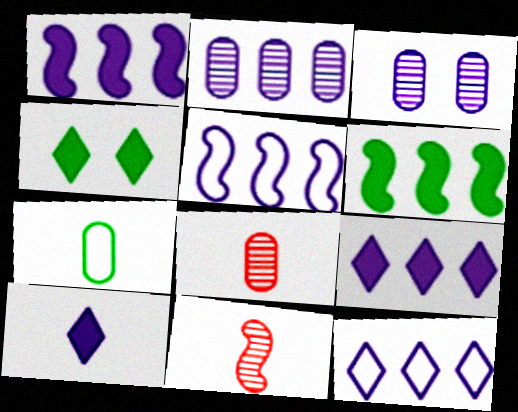[[1, 2, 12], 
[2, 5, 9], 
[3, 5, 10], 
[4, 5, 8], 
[7, 10, 11]]